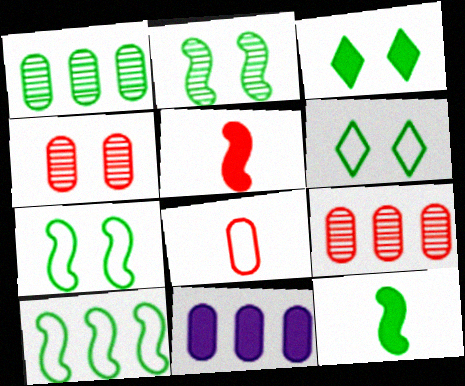[[1, 6, 12], 
[2, 10, 12], 
[3, 5, 11]]